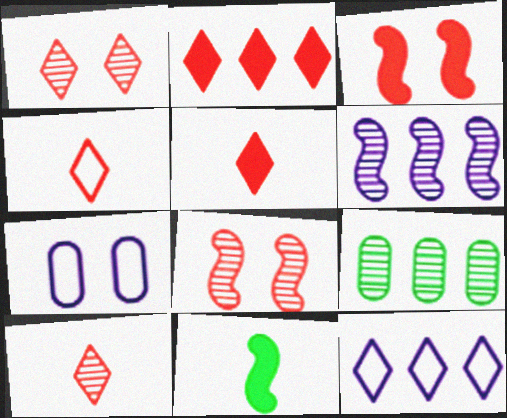[[1, 2, 4], 
[4, 5, 10]]